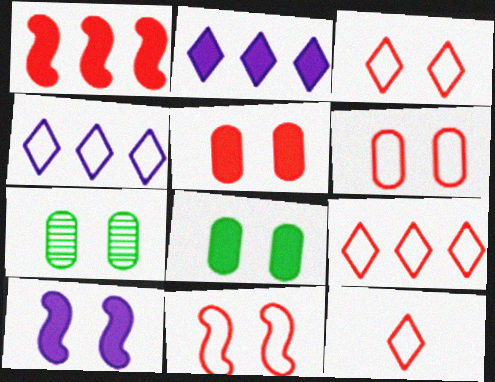[[3, 6, 11], 
[3, 7, 10], 
[3, 9, 12]]